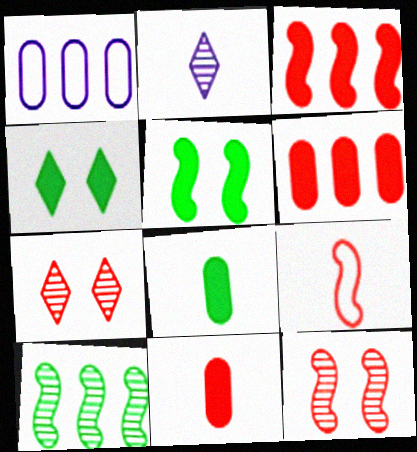[[2, 8, 9], 
[3, 9, 12], 
[6, 7, 9]]